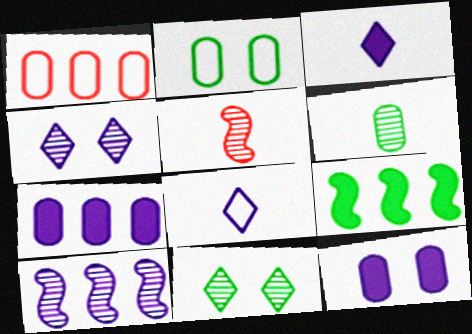[[1, 6, 12], 
[8, 10, 12]]